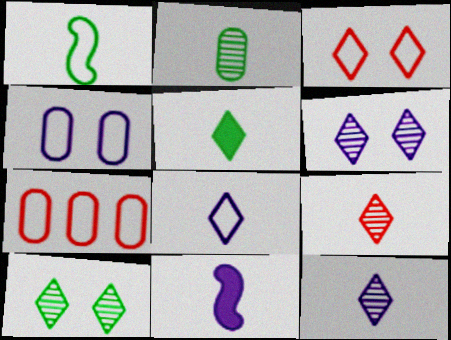[[1, 2, 5], 
[5, 8, 9], 
[7, 10, 11]]